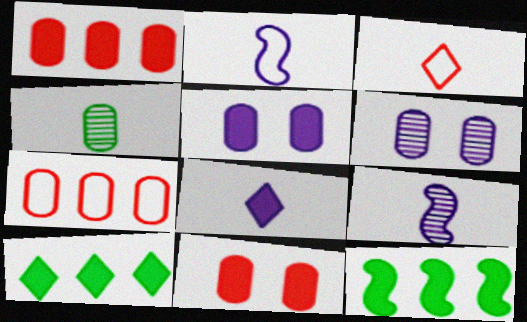[[3, 6, 12], 
[4, 5, 7], 
[8, 11, 12]]